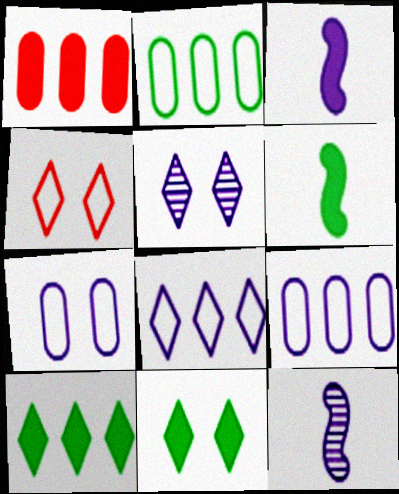[[1, 3, 11], 
[3, 5, 9], 
[4, 5, 11]]